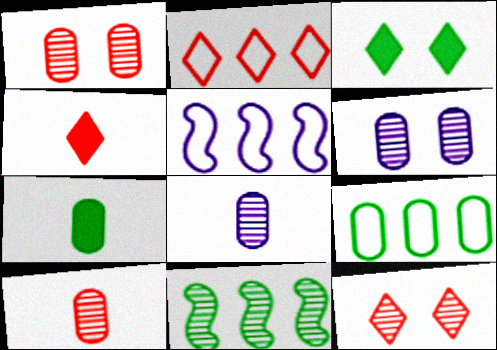[[2, 4, 12], 
[2, 5, 9], 
[3, 5, 10], 
[5, 7, 12], 
[8, 11, 12]]